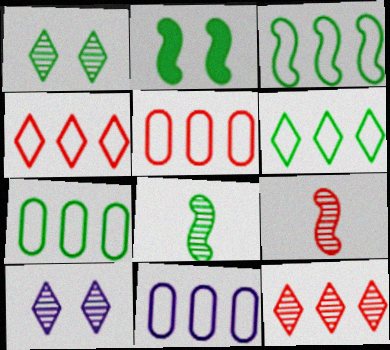[[2, 3, 8], 
[3, 4, 11], 
[3, 6, 7], 
[5, 7, 11]]